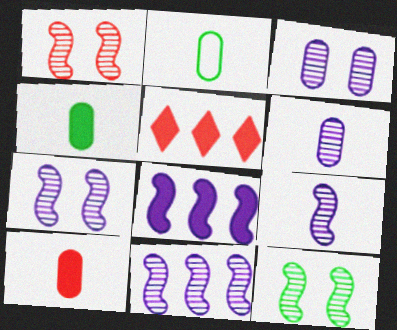[[1, 7, 12], 
[2, 5, 7], 
[2, 6, 10], 
[7, 9, 11]]